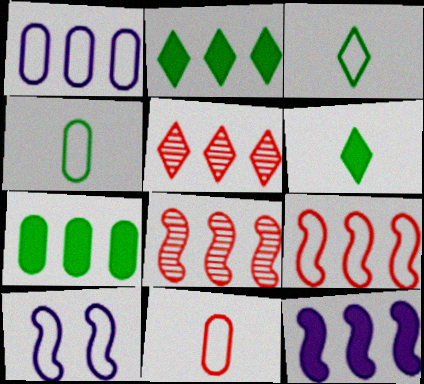[[1, 2, 8]]